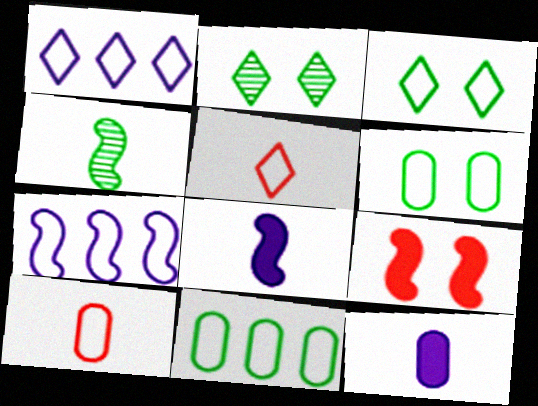[[1, 3, 5], 
[3, 7, 10], 
[4, 5, 12], 
[4, 7, 9], 
[5, 6, 7]]